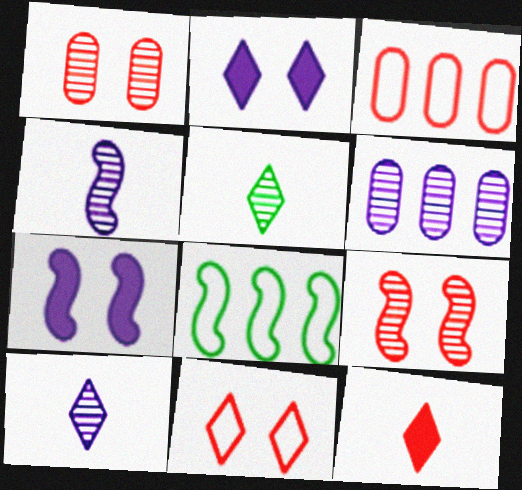[[3, 5, 7], 
[3, 9, 12], 
[5, 6, 9]]